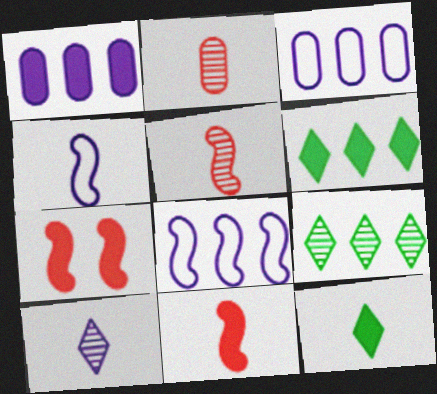[[1, 7, 12], 
[2, 4, 12]]